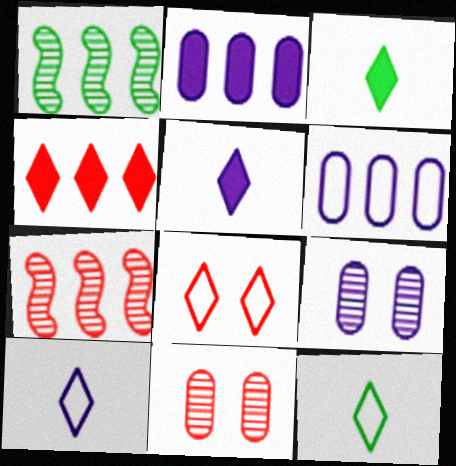[[1, 4, 6]]